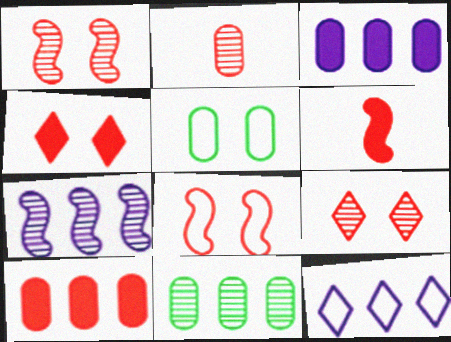[[2, 3, 5], 
[3, 7, 12], 
[4, 6, 10]]